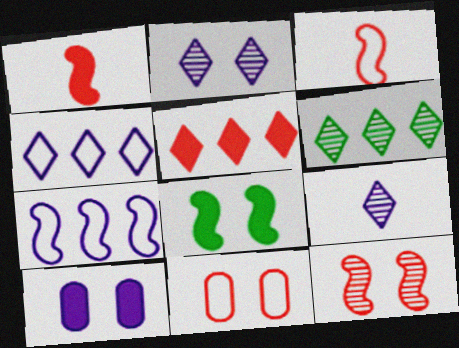[[2, 8, 11], 
[3, 6, 10], 
[4, 5, 6], 
[7, 9, 10]]